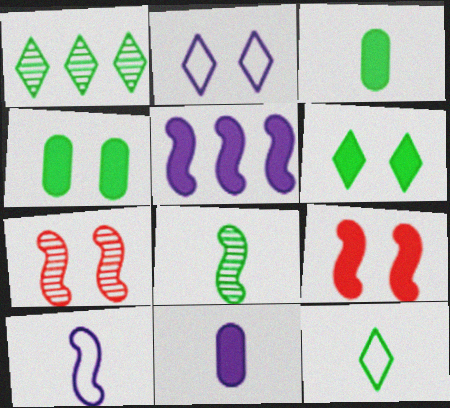[[1, 6, 12], 
[2, 4, 7], 
[3, 8, 12]]